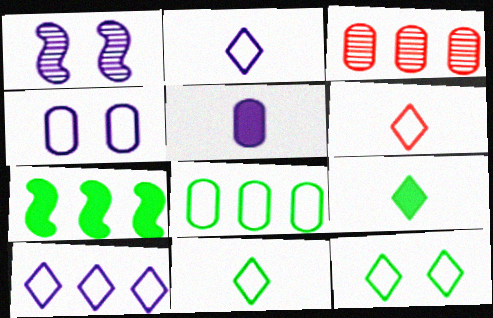[[1, 5, 10], 
[2, 6, 11], 
[3, 7, 10], 
[6, 10, 12]]